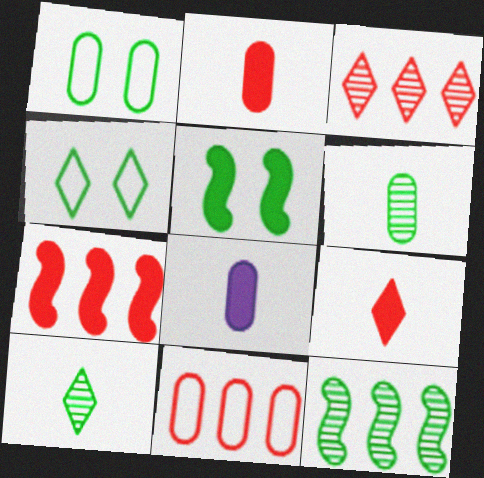[[3, 7, 11]]